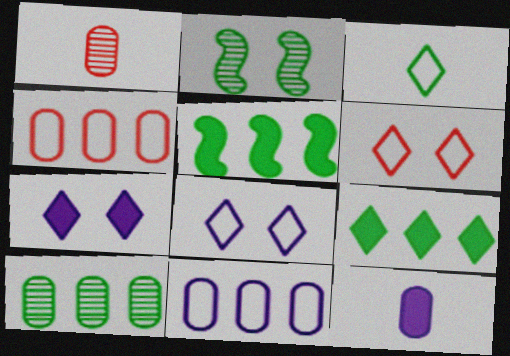[[1, 5, 8]]